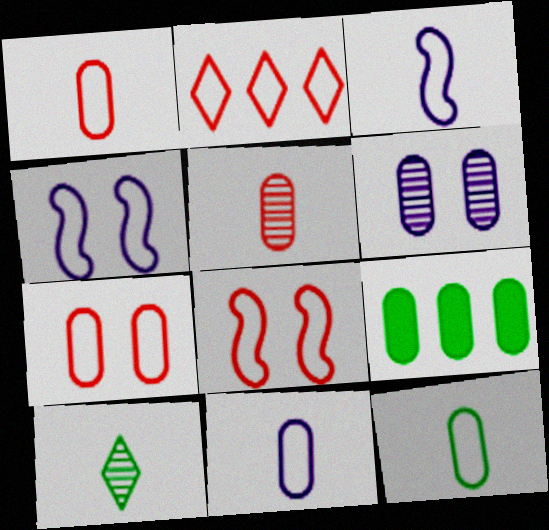[[1, 2, 8], 
[1, 6, 9], 
[1, 11, 12], 
[2, 4, 12]]